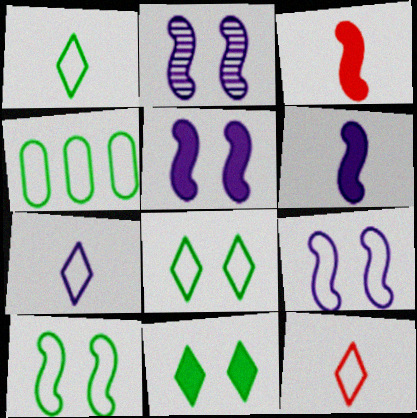[[1, 4, 10], 
[1, 7, 12], 
[2, 5, 9], 
[4, 9, 12]]